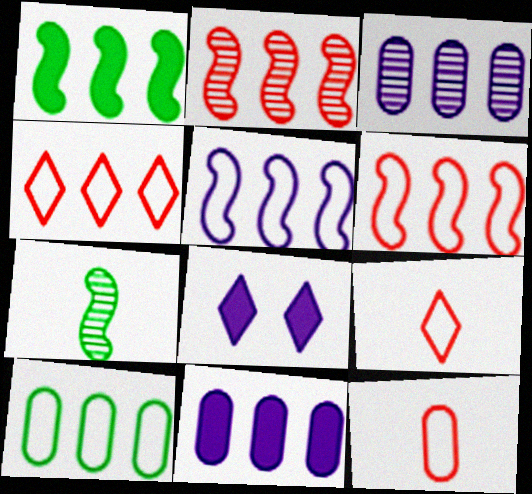[[1, 2, 5], 
[1, 3, 4], 
[4, 5, 10]]